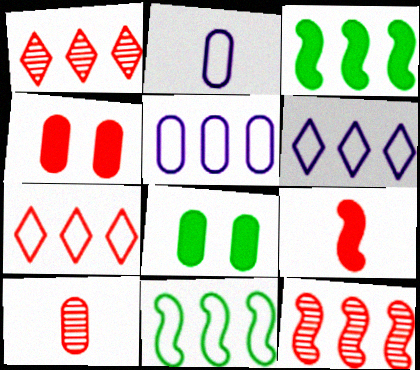[[1, 3, 5], 
[5, 7, 11], 
[5, 8, 10]]